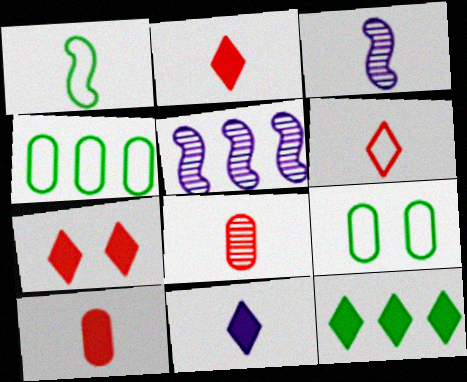[[1, 8, 11], 
[2, 5, 9], 
[3, 4, 7], 
[7, 11, 12]]